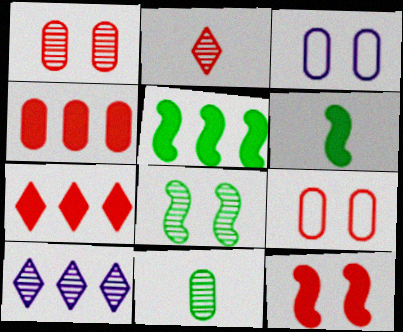[[2, 3, 5], 
[3, 4, 11], 
[6, 9, 10]]